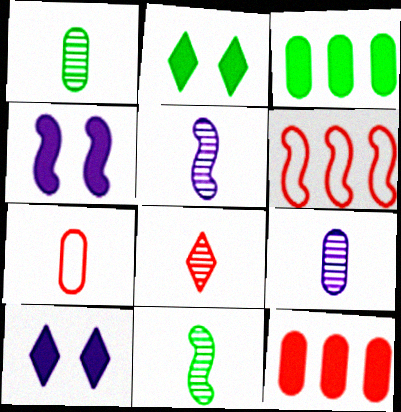[[1, 5, 8], 
[1, 6, 10], 
[2, 6, 9], 
[4, 6, 11], 
[8, 9, 11]]